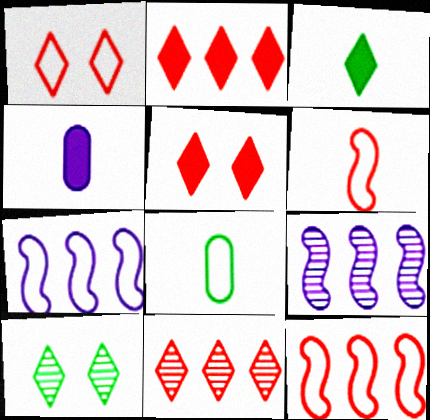[[1, 7, 8], 
[4, 10, 12], 
[5, 8, 9]]